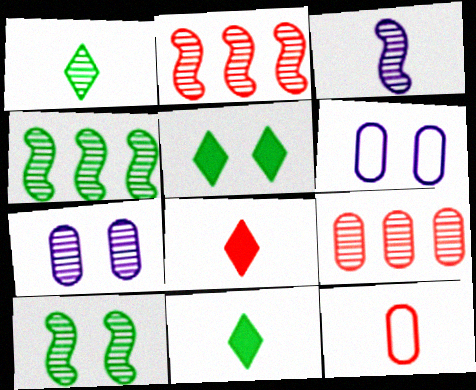[[1, 2, 7], 
[2, 3, 10], 
[2, 6, 11], 
[3, 11, 12], 
[4, 6, 8]]